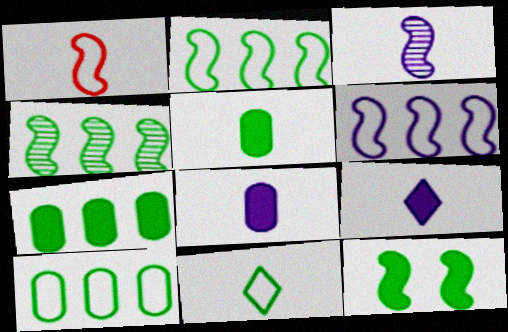[]